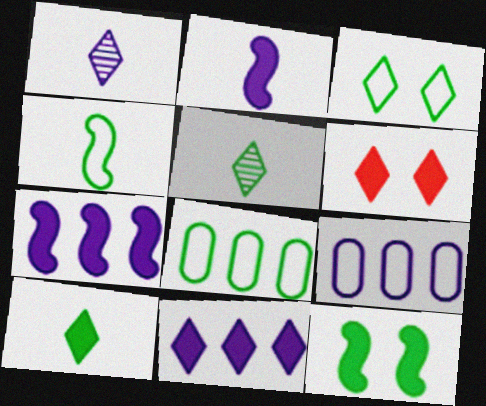[[3, 4, 8], 
[5, 8, 12], 
[6, 10, 11]]